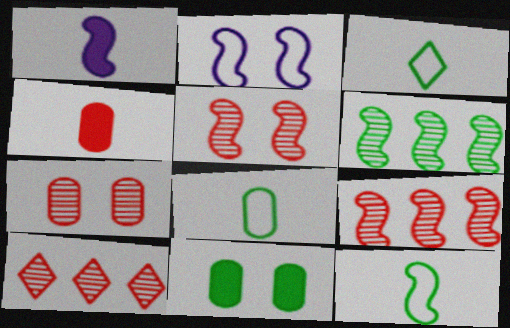[[3, 6, 11], 
[3, 8, 12]]